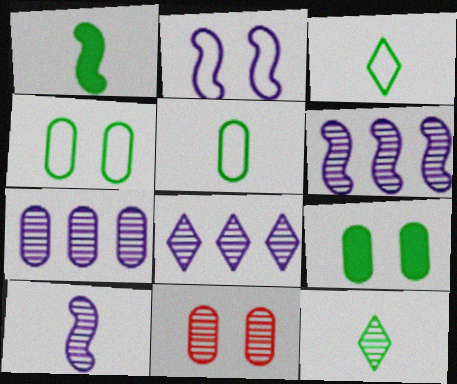[[1, 5, 12], 
[6, 7, 8], 
[6, 11, 12]]